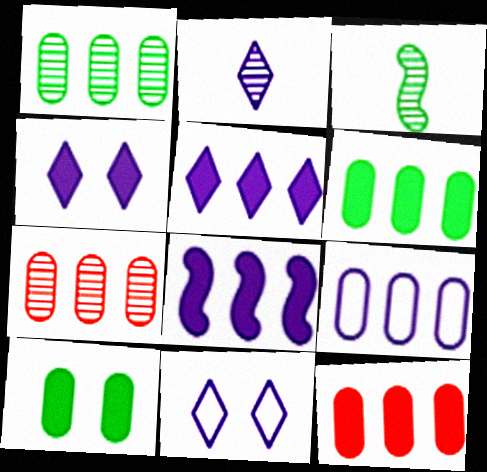[[1, 9, 12], 
[2, 5, 11], 
[3, 11, 12], 
[6, 7, 9]]